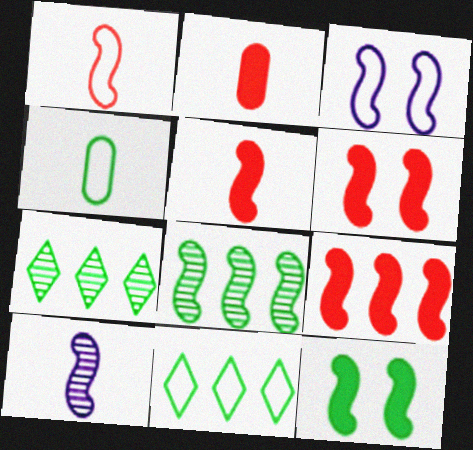[[2, 3, 7], 
[3, 5, 8], 
[4, 7, 12], 
[5, 6, 9]]